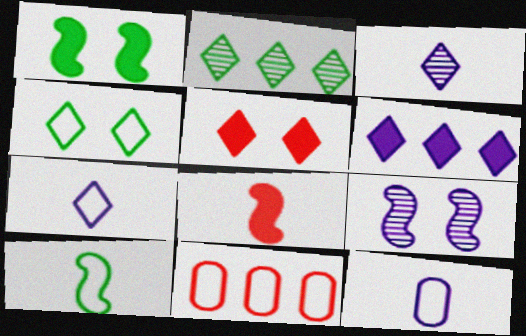[[1, 3, 11], 
[2, 5, 7], 
[6, 9, 12]]